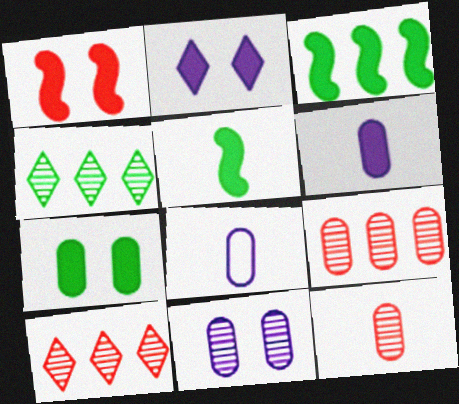[[1, 2, 7], 
[1, 4, 8], 
[7, 8, 9]]